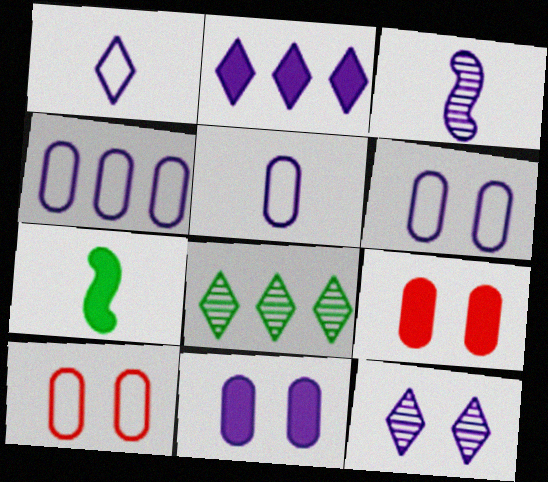[[1, 2, 12], 
[2, 3, 6], 
[2, 7, 9], 
[4, 5, 6]]